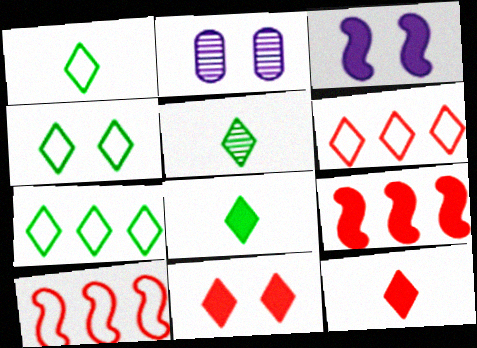[[1, 2, 9], 
[1, 4, 7], 
[1, 5, 8], 
[2, 8, 10]]